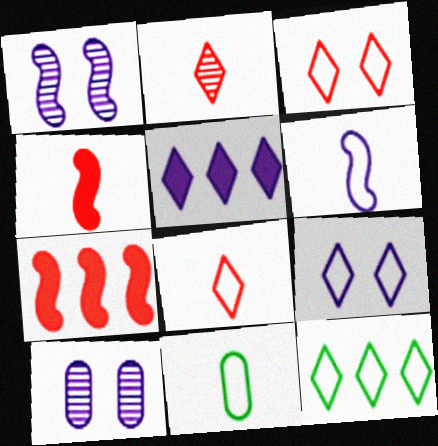[[4, 10, 12], 
[5, 6, 10], 
[6, 8, 11], 
[8, 9, 12]]